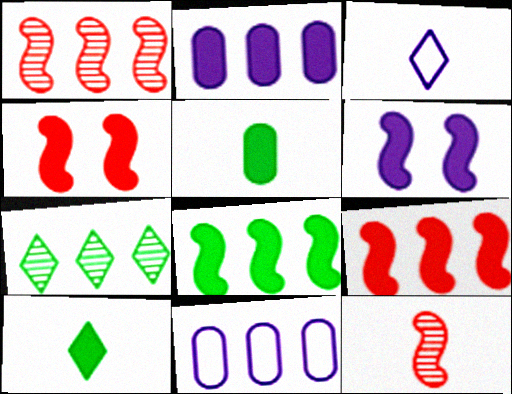[[2, 4, 10], 
[3, 5, 12], 
[7, 9, 11]]